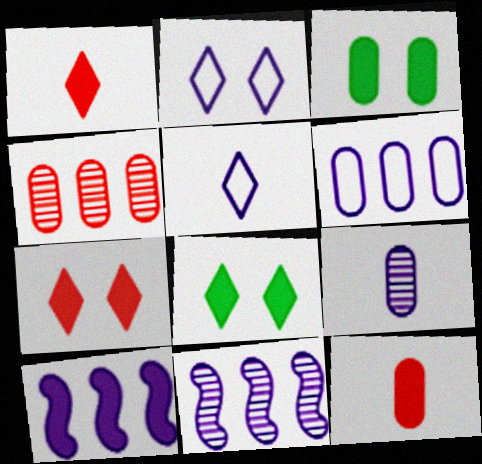[[1, 3, 10], 
[2, 9, 10], 
[8, 10, 12]]